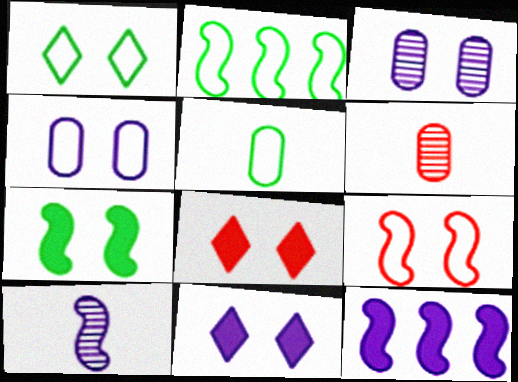[[1, 2, 5], 
[1, 4, 9], 
[1, 6, 12], 
[2, 6, 11]]